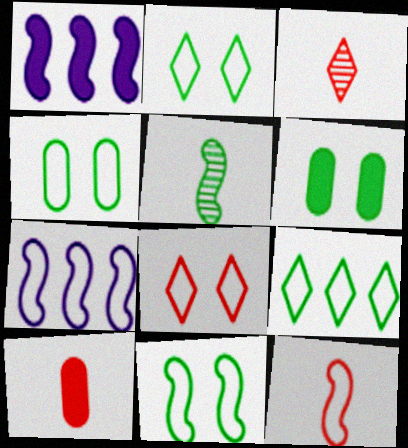[[1, 3, 4], 
[2, 4, 11], 
[3, 6, 7], 
[3, 10, 12], 
[5, 6, 9], 
[7, 11, 12]]